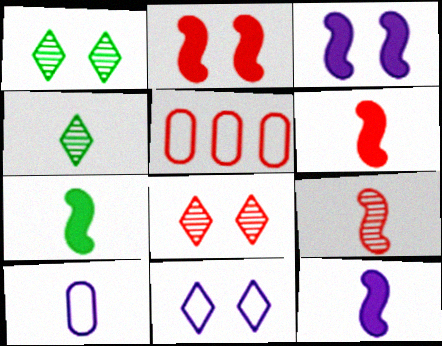[[1, 5, 12], 
[3, 4, 5], 
[4, 6, 10], 
[5, 6, 8], 
[6, 7, 12]]